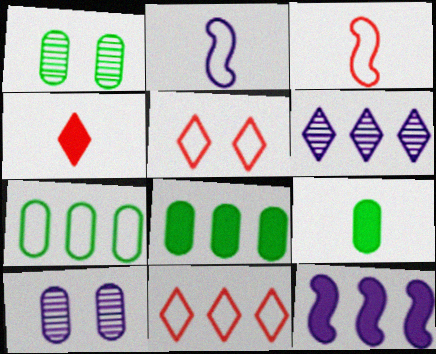[[1, 7, 9], 
[2, 5, 7]]